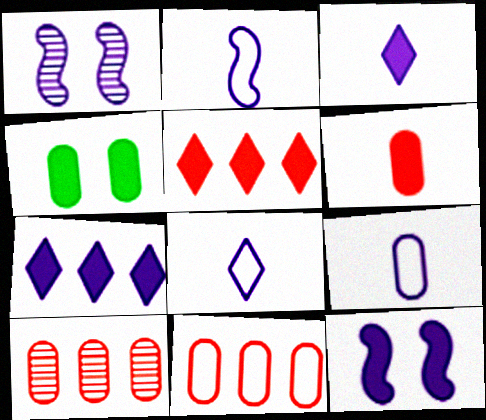[[1, 7, 9], 
[2, 8, 9], 
[4, 9, 10]]